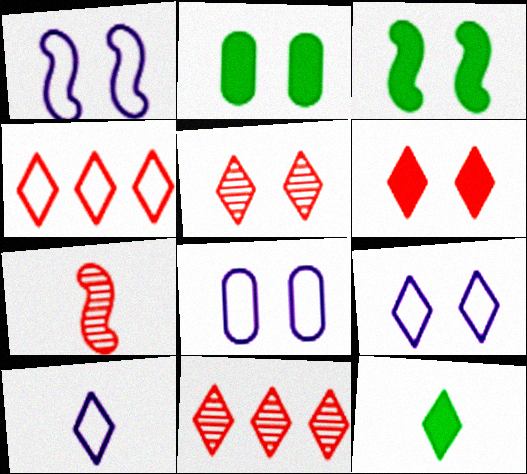[[1, 2, 5], 
[1, 8, 9], 
[3, 5, 8], 
[9, 11, 12]]